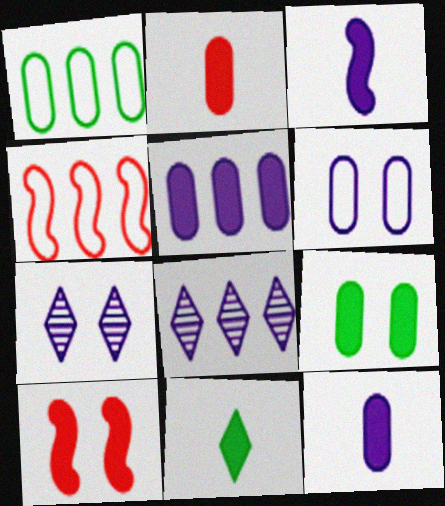[[2, 3, 11], 
[2, 5, 9], 
[3, 6, 8], 
[5, 10, 11]]